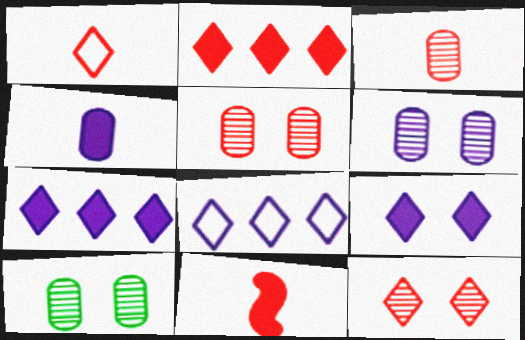[[1, 2, 12], 
[1, 3, 11], 
[5, 6, 10], 
[8, 10, 11]]